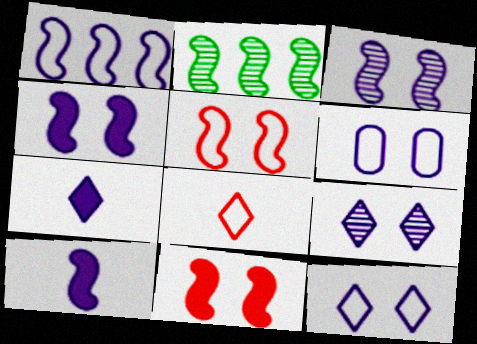[[1, 3, 10], 
[2, 5, 10], 
[4, 6, 9]]